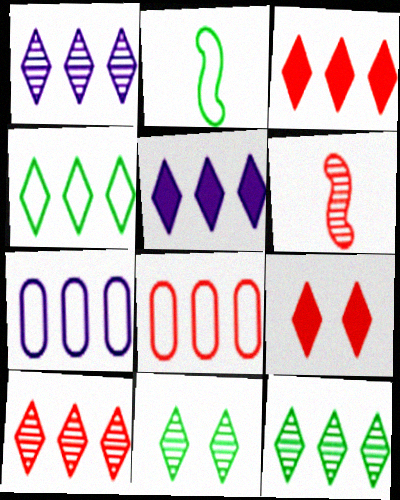[[1, 3, 4], 
[1, 10, 12], 
[4, 5, 10], 
[6, 8, 9]]